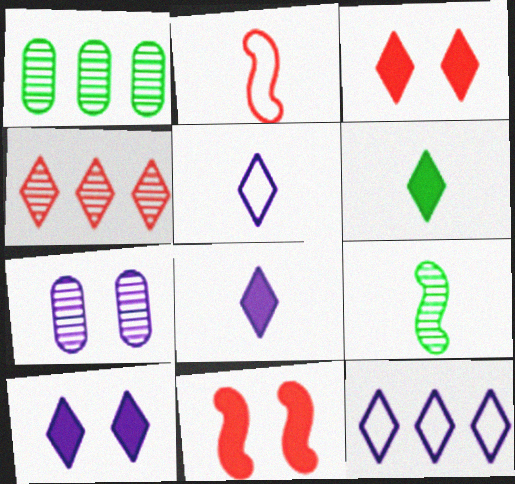[[1, 2, 10], 
[1, 5, 11], 
[4, 7, 9]]